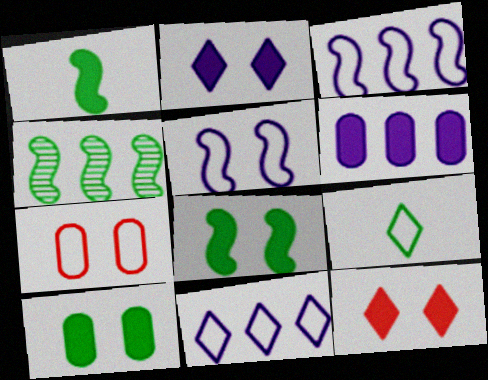[[1, 6, 12], 
[3, 7, 9], 
[4, 9, 10]]